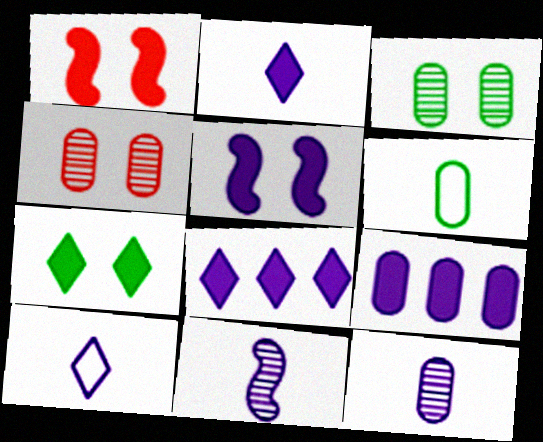[[2, 5, 9], 
[4, 6, 9]]